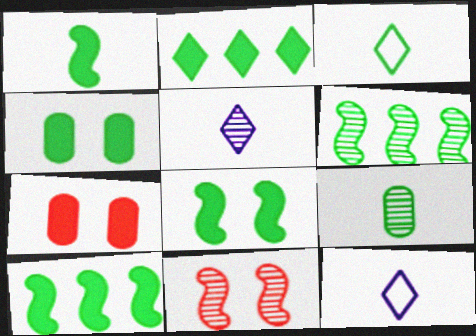[[1, 2, 4], 
[1, 3, 9], 
[1, 8, 10], 
[3, 4, 6], 
[6, 7, 12]]